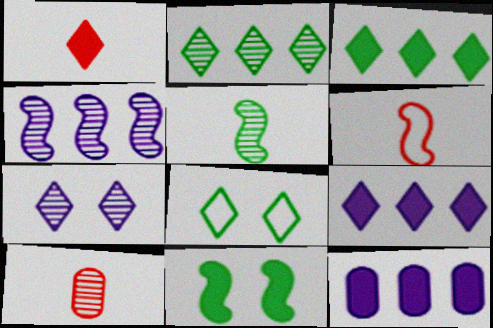[[1, 6, 10], 
[1, 11, 12], 
[4, 6, 11]]